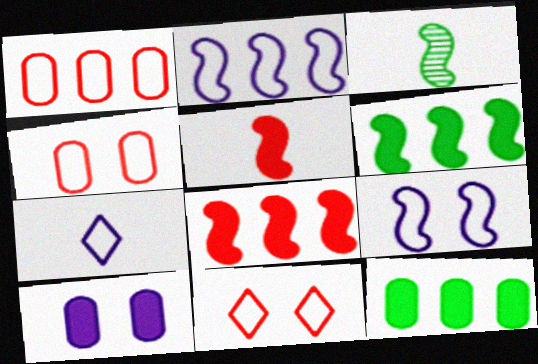[[3, 8, 9]]